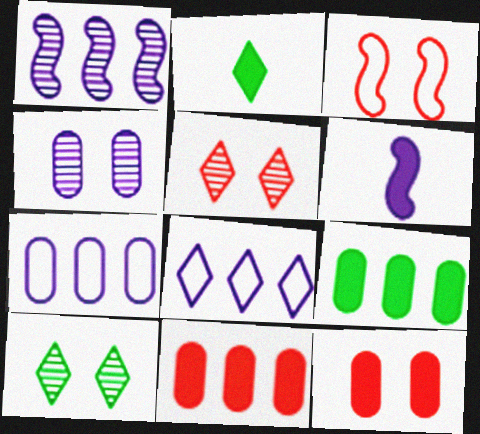[[2, 5, 8], 
[3, 5, 12], 
[4, 6, 8]]